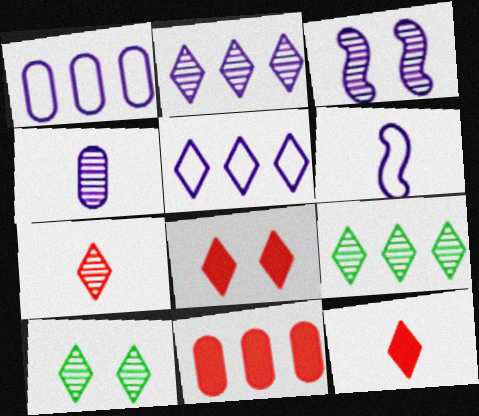[[2, 3, 4], 
[2, 7, 10], 
[5, 10, 12], 
[6, 10, 11]]